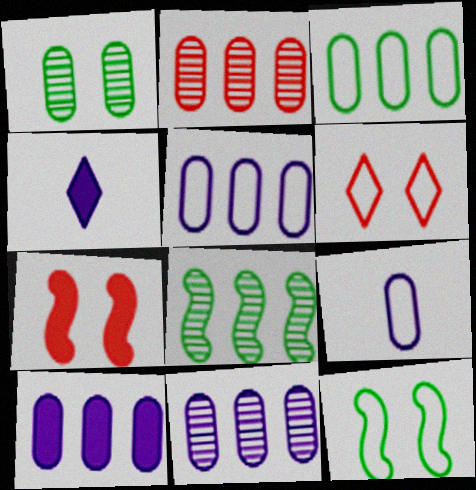[[2, 3, 10], 
[2, 4, 12], 
[5, 10, 11]]